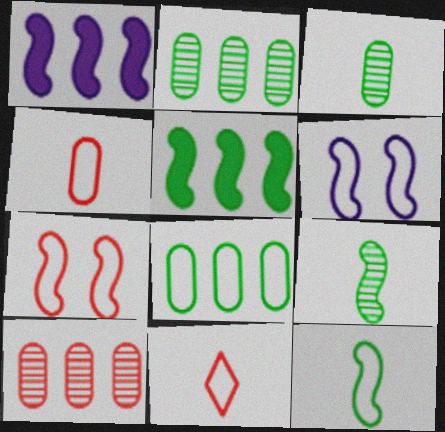[[1, 7, 9], 
[6, 8, 11]]